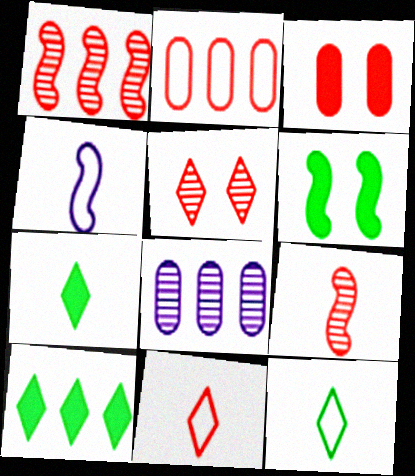[[1, 3, 11], 
[1, 4, 6], 
[6, 8, 11]]